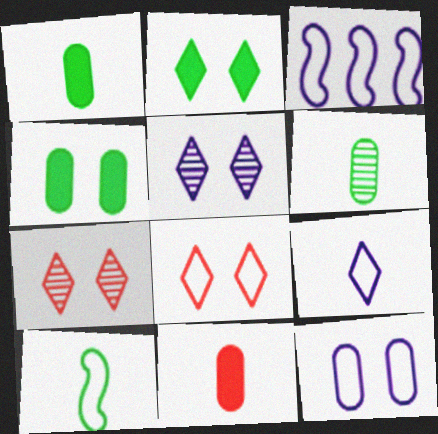[[1, 3, 7], 
[2, 5, 8], 
[3, 9, 12]]